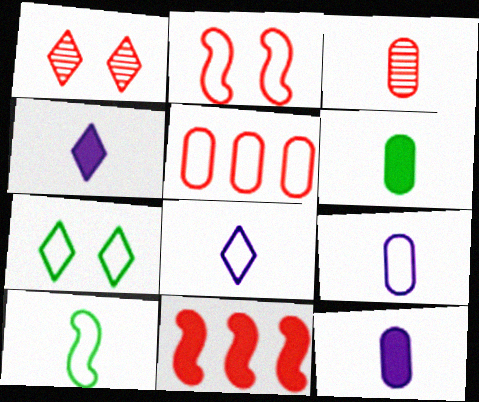[[3, 4, 10], 
[3, 6, 9]]